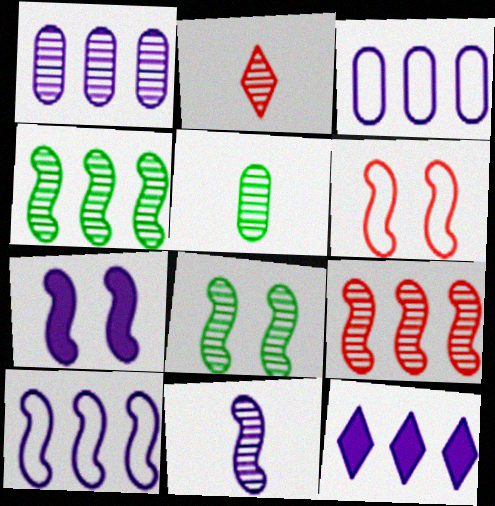[[1, 2, 8], 
[1, 10, 12], 
[2, 5, 11], 
[5, 6, 12], 
[6, 7, 8], 
[7, 10, 11], 
[8, 9, 11]]